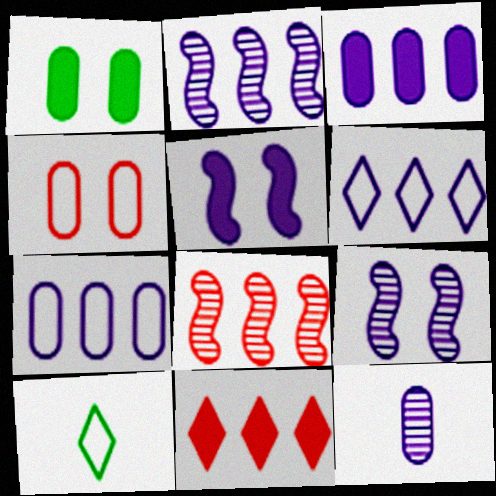[[2, 3, 6], 
[5, 6, 12]]